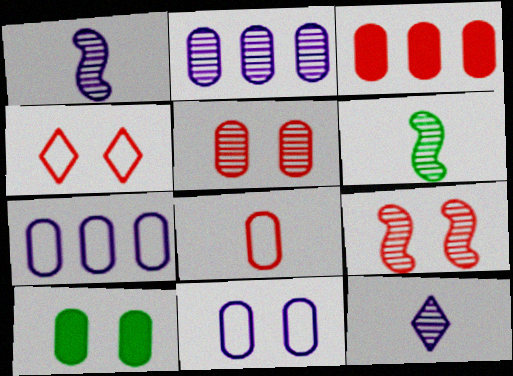[[2, 8, 10], 
[3, 5, 8], 
[5, 10, 11]]